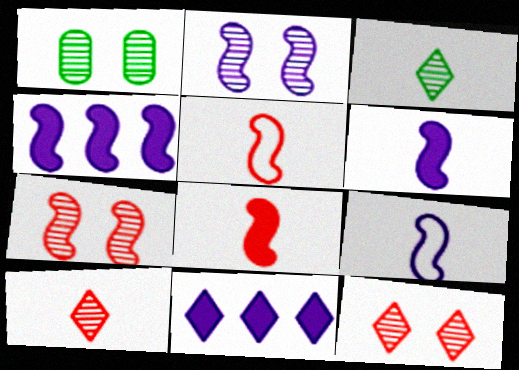[[1, 2, 12], 
[1, 5, 11], 
[2, 4, 9]]